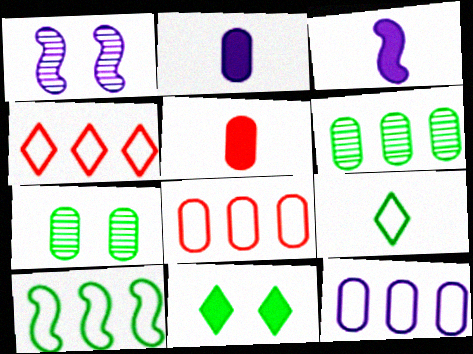[[2, 7, 8], 
[3, 4, 7], 
[4, 10, 12], 
[5, 7, 12]]